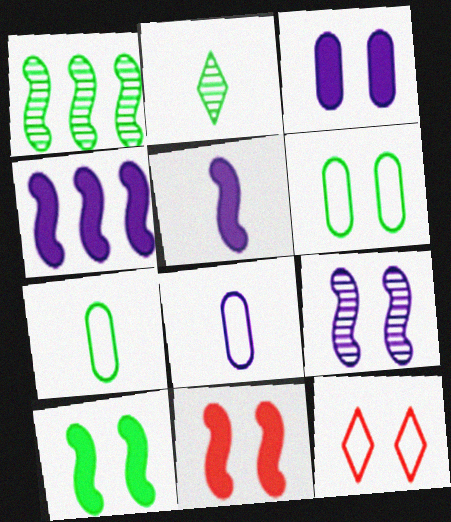[]